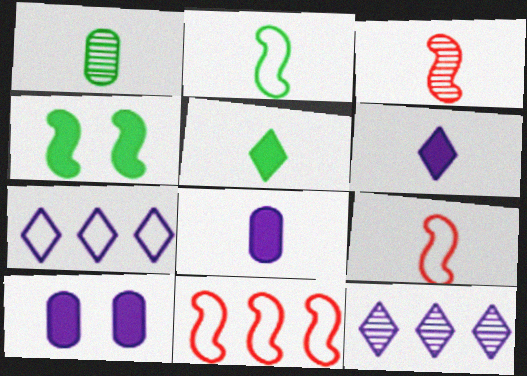[[1, 2, 5], 
[1, 6, 9]]